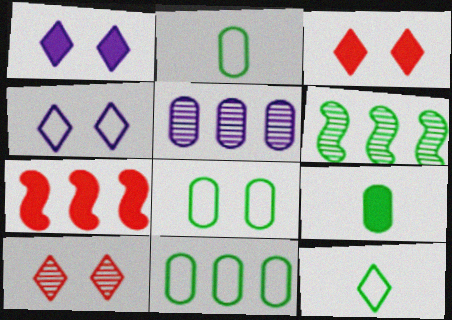[[1, 7, 9], 
[2, 8, 11]]